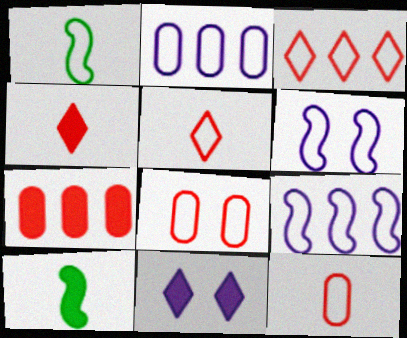[[7, 10, 11]]